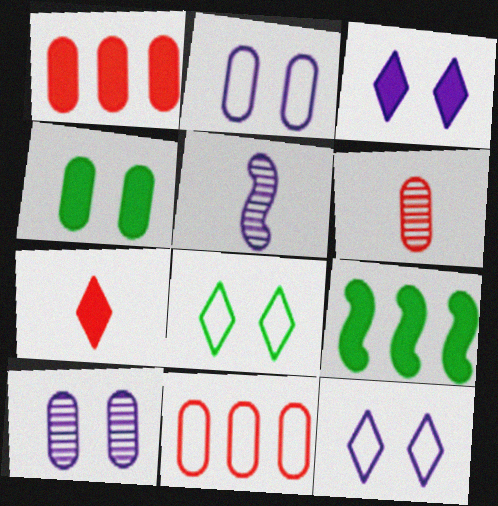[[1, 5, 8], 
[6, 9, 12]]